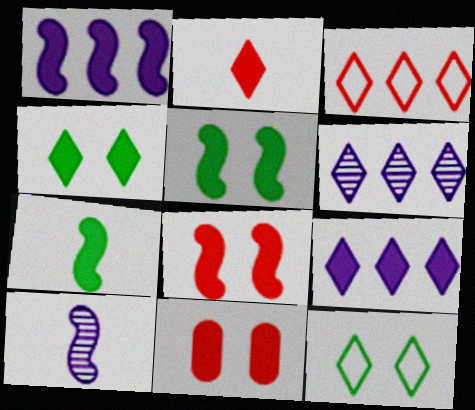[[1, 7, 8], 
[2, 4, 9], 
[2, 6, 12], 
[7, 9, 11]]